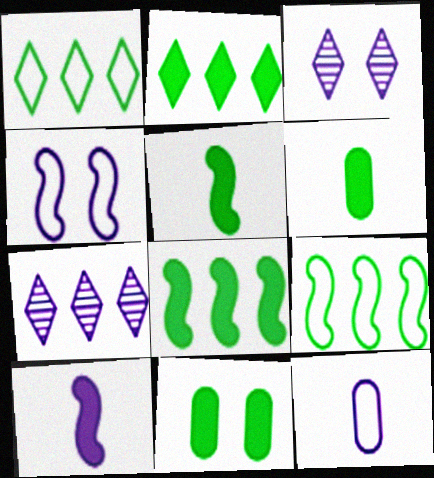[[2, 5, 11]]